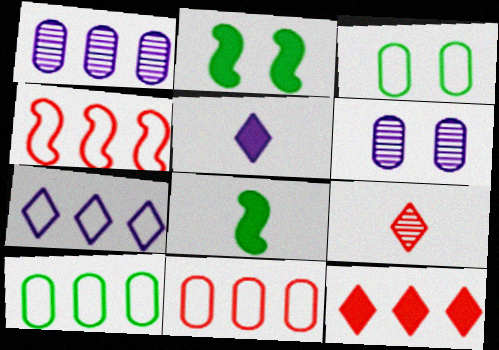[[4, 7, 10]]